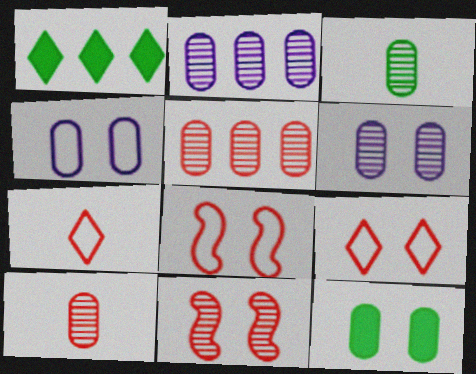[[3, 5, 6]]